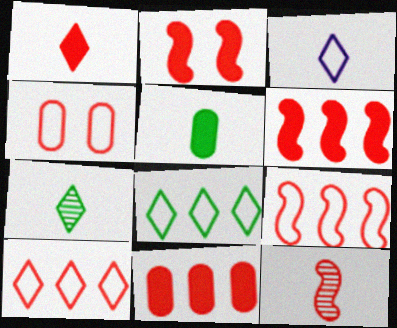[[1, 2, 11], 
[1, 3, 7], 
[2, 9, 12], 
[3, 5, 12]]